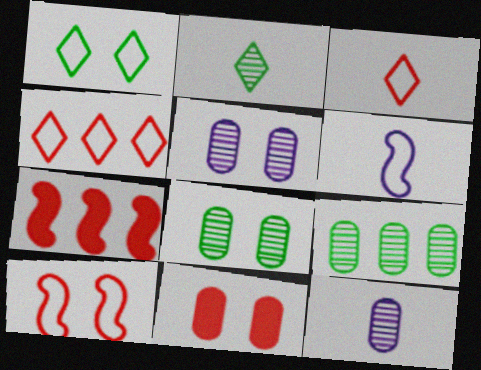[[1, 7, 12]]